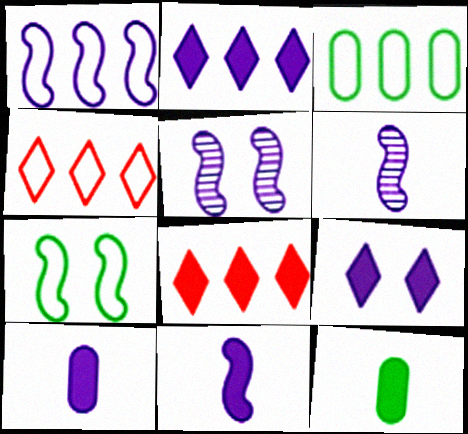[[1, 3, 4], 
[1, 5, 11], 
[4, 5, 12]]